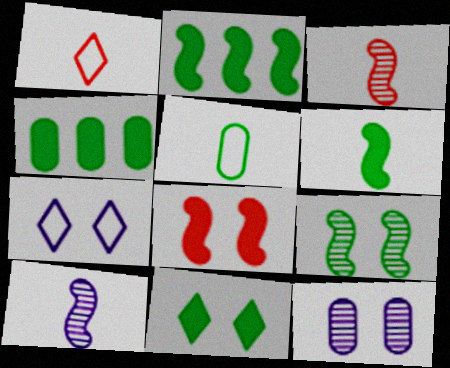[[1, 2, 12], 
[3, 4, 7], 
[4, 6, 11]]